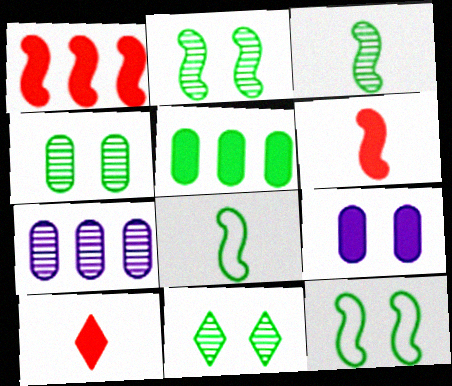[[2, 4, 11], 
[5, 8, 11], 
[7, 10, 12]]